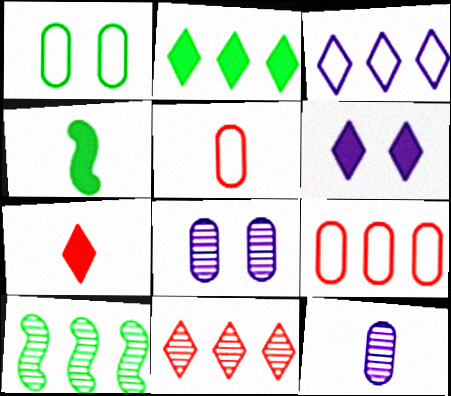[[2, 3, 11], 
[2, 6, 7], 
[5, 6, 10]]